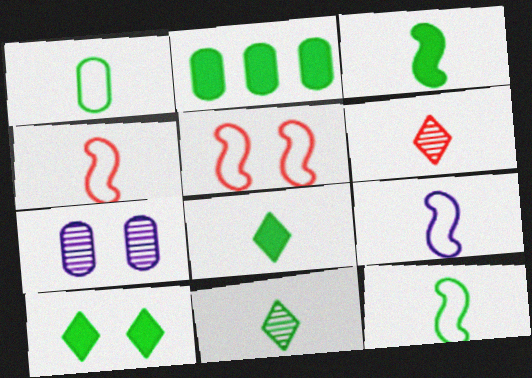[[1, 3, 11], 
[2, 3, 10], 
[4, 9, 12], 
[5, 7, 10]]